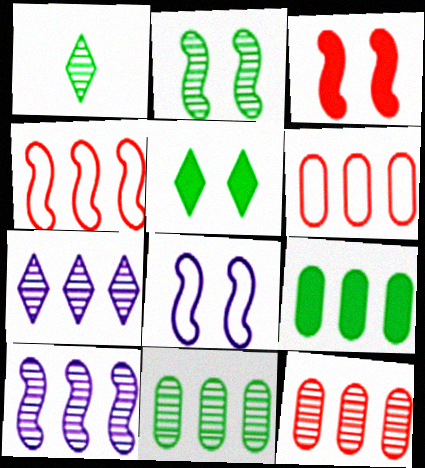[[1, 2, 11], 
[2, 3, 8], 
[4, 7, 9]]